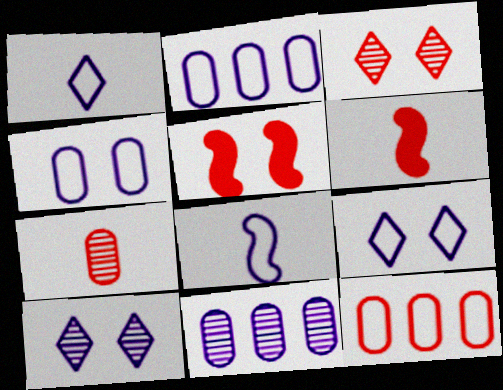[[2, 8, 9], 
[3, 6, 12]]